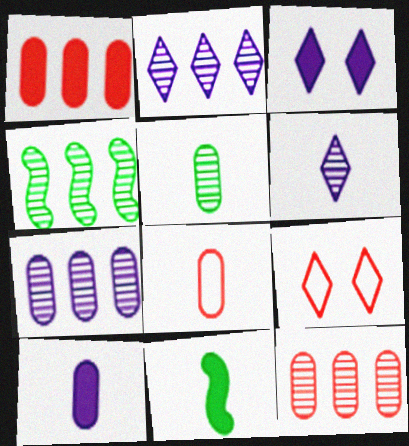[[1, 3, 11], 
[2, 4, 12], 
[3, 4, 8], 
[4, 9, 10], 
[5, 8, 10], 
[6, 8, 11], 
[7, 9, 11]]